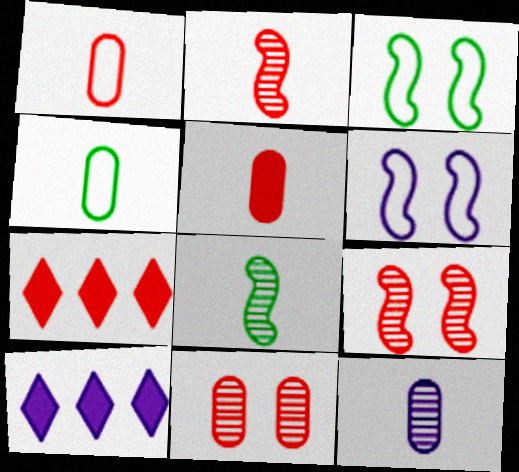[[1, 7, 9], 
[3, 7, 12], 
[4, 5, 12], 
[4, 9, 10], 
[6, 10, 12]]